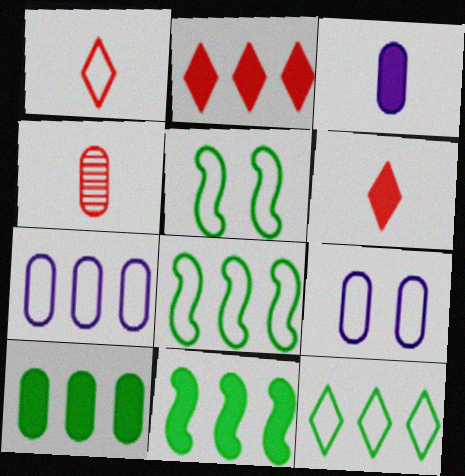[[1, 5, 7], 
[1, 8, 9], 
[4, 9, 10]]